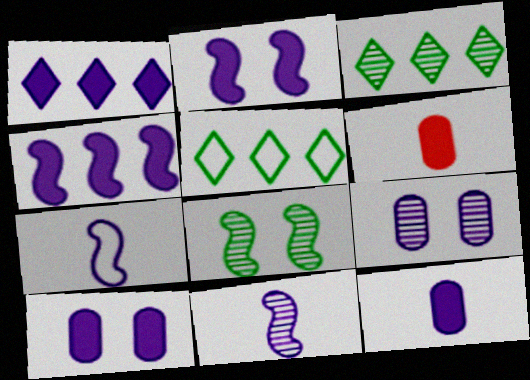[[1, 2, 12], 
[1, 7, 9]]